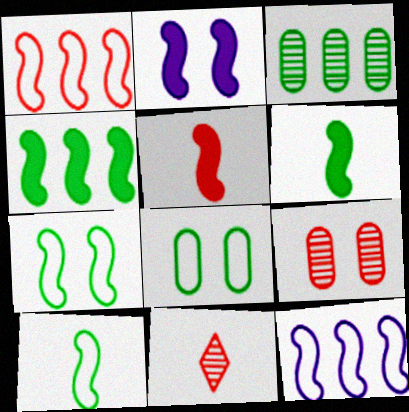[[2, 4, 5]]